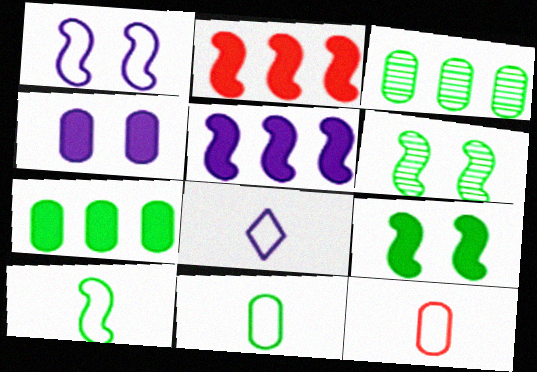[[3, 4, 12], 
[8, 10, 12]]